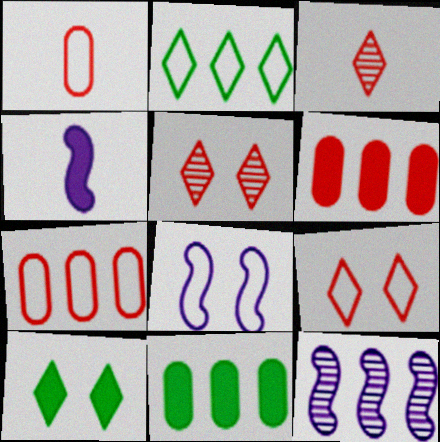[[1, 2, 8], 
[1, 10, 12], 
[2, 6, 12], 
[3, 8, 11], 
[4, 6, 10], 
[4, 8, 12]]